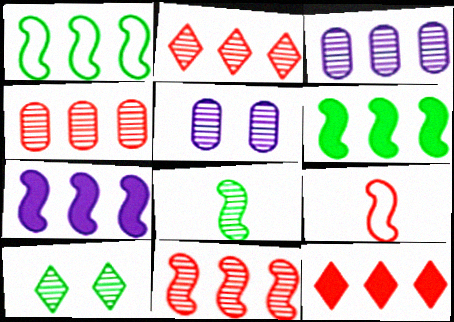[[1, 3, 12], 
[1, 7, 11], 
[2, 4, 11], 
[2, 5, 8]]